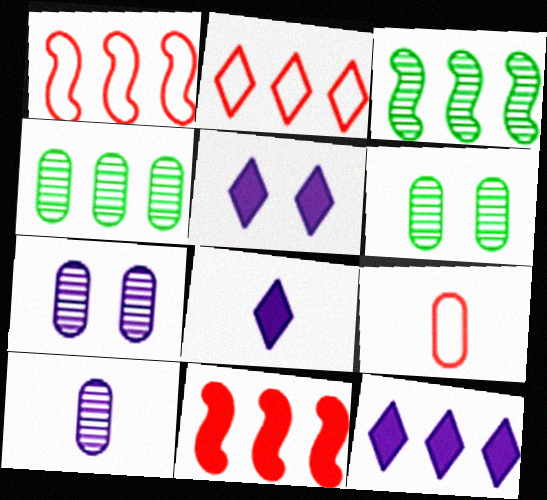[[1, 4, 12], 
[1, 6, 8], 
[3, 5, 9], 
[5, 8, 12]]